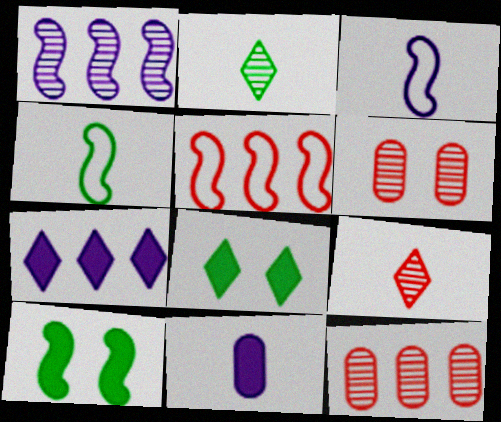[[1, 2, 6], 
[3, 8, 12], 
[4, 6, 7], 
[4, 9, 11]]